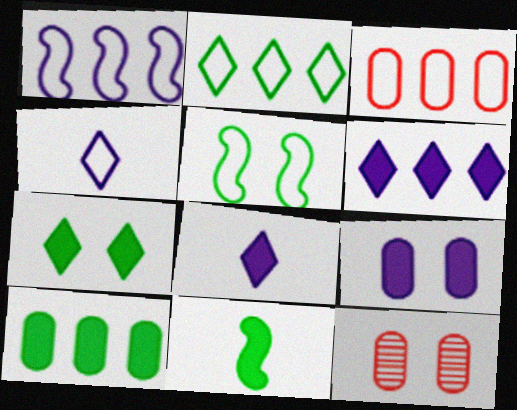[[1, 2, 3], 
[3, 4, 5], 
[7, 10, 11]]